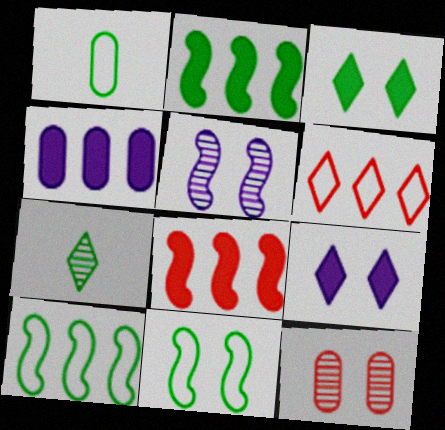[[1, 4, 12], 
[6, 7, 9], 
[9, 11, 12]]